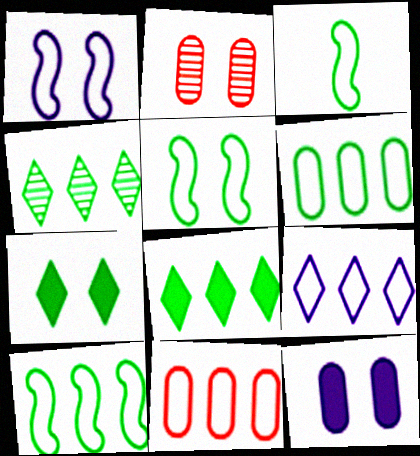[[1, 2, 7], 
[3, 5, 10], 
[9, 10, 11]]